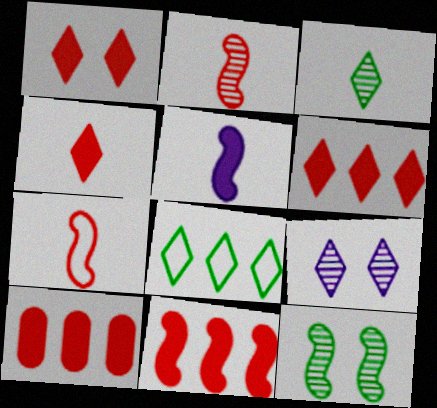[[1, 4, 6], 
[4, 8, 9], 
[6, 10, 11]]